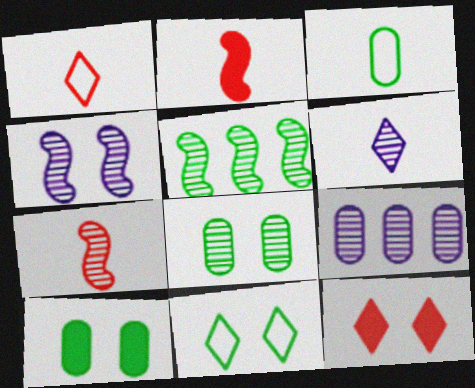[[2, 3, 6], 
[2, 9, 11], 
[4, 5, 7], 
[4, 6, 9]]